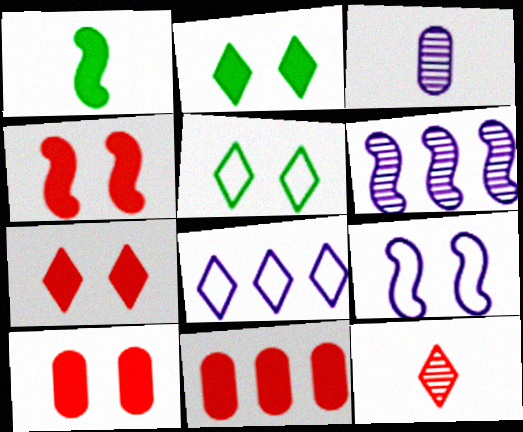[[2, 8, 12], 
[4, 7, 10]]